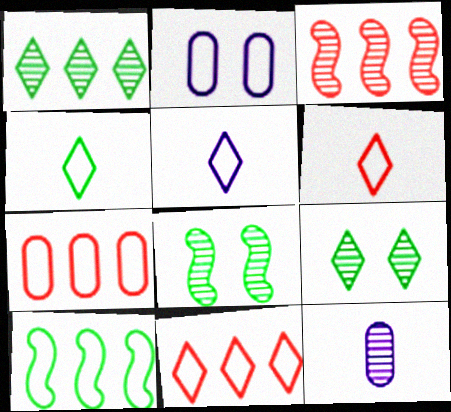[[2, 6, 10], 
[3, 9, 12], 
[4, 5, 6]]